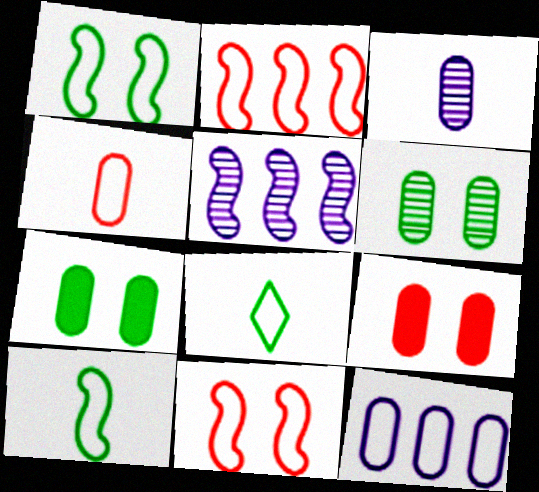[[5, 8, 9], 
[8, 11, 12]]